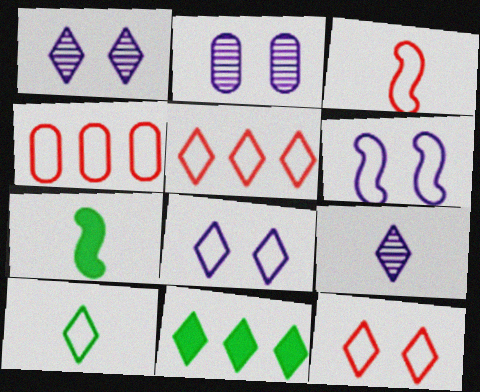[[1, 4, 7], 
[2, 3, 11], 
[2, 5, 7], 
[3, 4, 12], 
[4, 6, 10], 
[5, 8, 10], 
[9, 11, 12]]